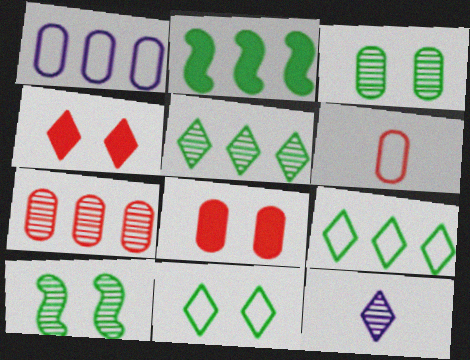[[4, 9, 12], 
[6, 7, 8], 
[7, 10, 12]]